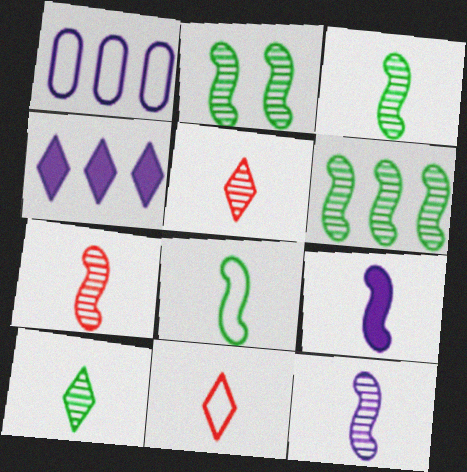[[2, 3, 6], 
[3, 7, 12], 
[7, 8, 9]]